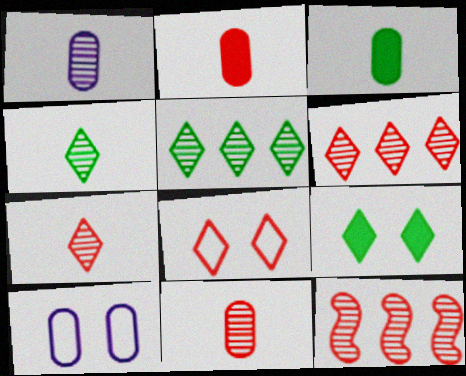[[2, 8, 12]]